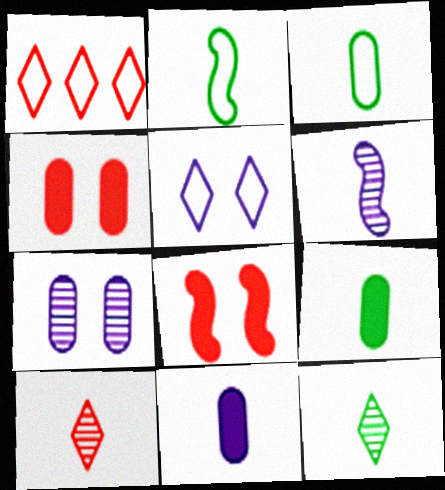[[2, 9, 12], 
[2, 10, 11]]